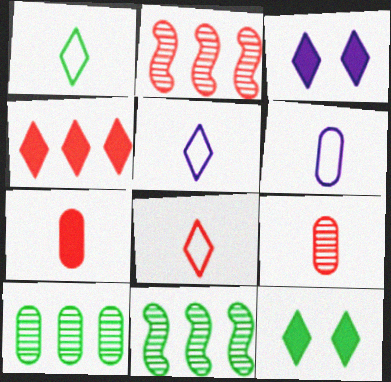[[1, 5, 8], 
[2, 6, 12]]